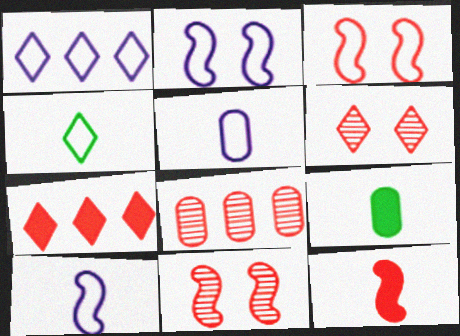[[1, 2, 5], 
[1, 9, 11]]